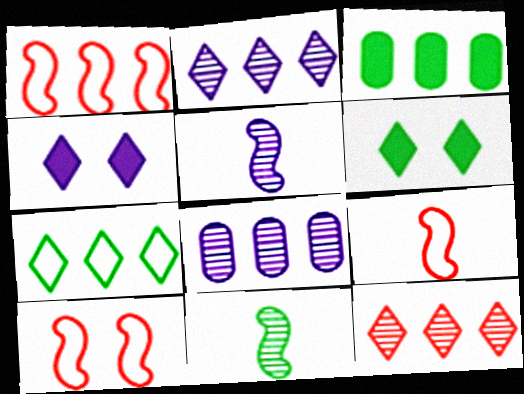[[1, 2, 3], 
[1, 9, 10], 
[6, 8, 9]]